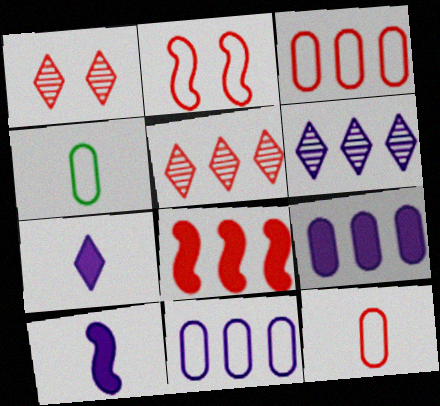[[1, 8, 12], 
[3, 5, 8]]